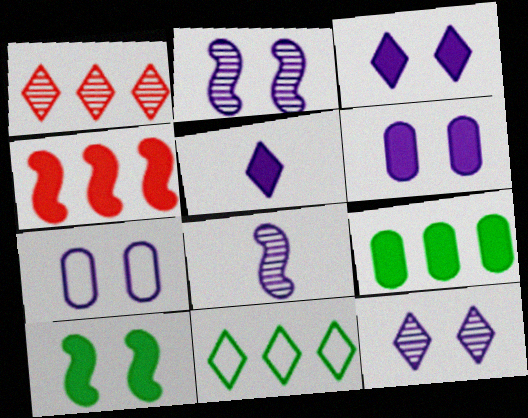[[2, 3, 7]]